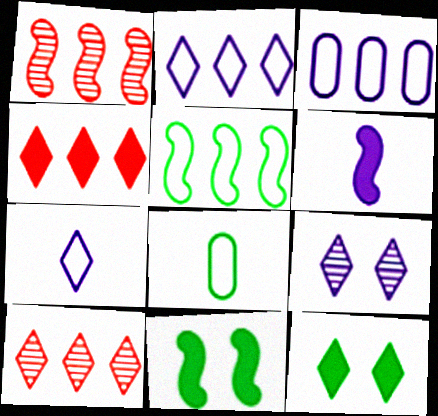[[3, 6, 9], 
[7, 10, 12]]